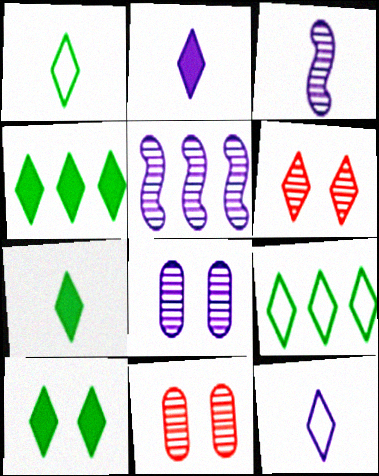[[2, 6, 9], 
[4, 6, 12], 
[4, 7, 10]]